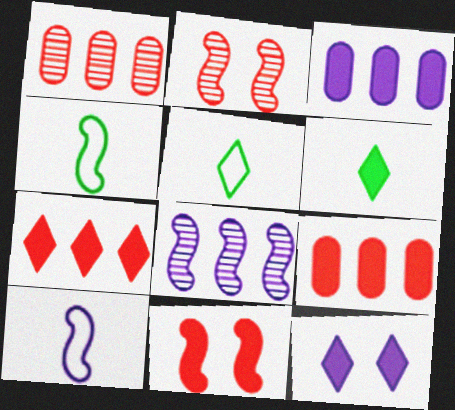[[1, 4, 12], 
[2, 3, 5], 
[3, 6, 11], 
[4, 8, 11], 
[6, 7, 12]]